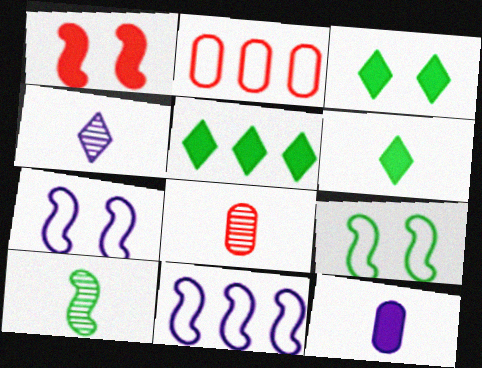[[1, 5, 12], 
[1, 10, 11], 
[3, 5, 6], 
[3, 8, 11], 
[4, 8, 10], 
[5, 7, 8]]